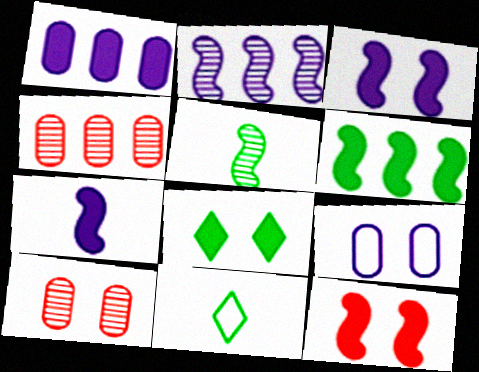[[3, 4, 11], 
[6, 7, 12]]